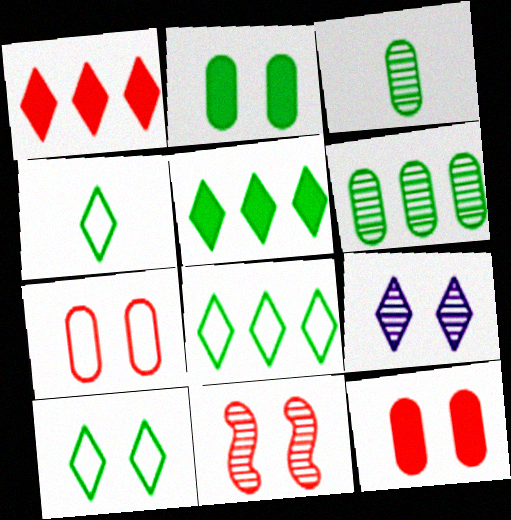[[1, 4, 9], 
[4, 8, 10]]